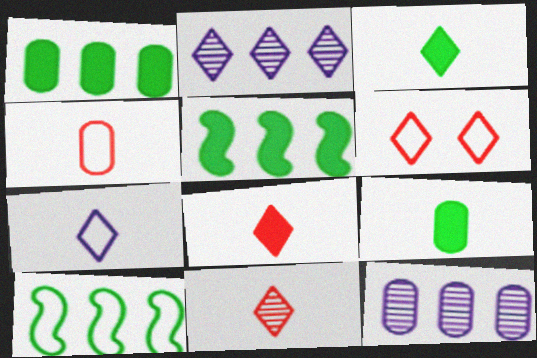[[2, 3, 6], 
[3, 7, 11]]